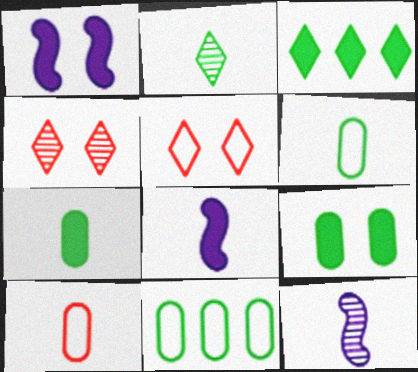[[2, 8, 10], 
[4, 8, 11]]